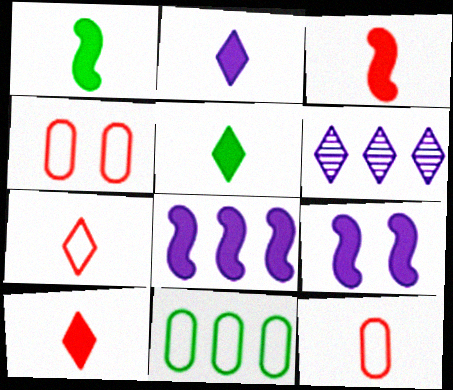[[1, 4, 6], 
[2, 5, 10]]